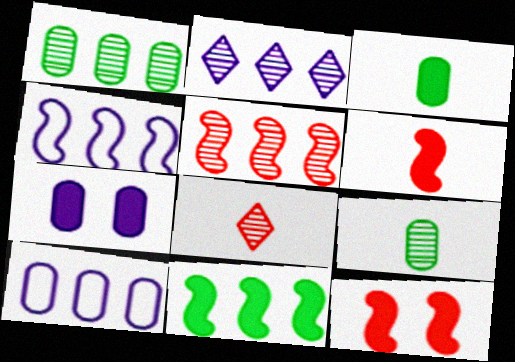[[1, 2, 5], 
[4, 5, 11]]